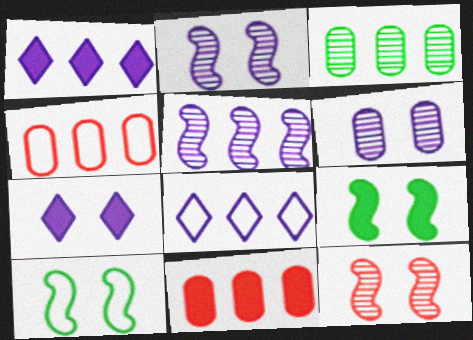[]